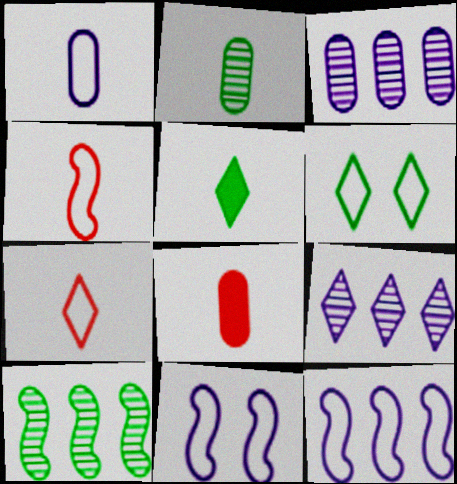[[1, 2, 8]]